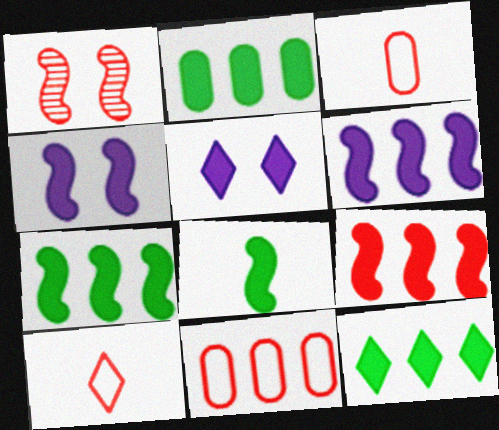[[2, 7, 12], 
[4, 8, 9], 
[6, 7, 9]]